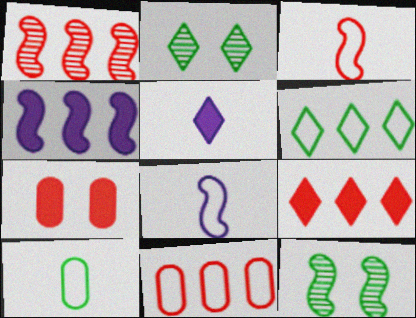[[1, 9, 11], 
[3, 4, 12], 
[5, 11, 12]]